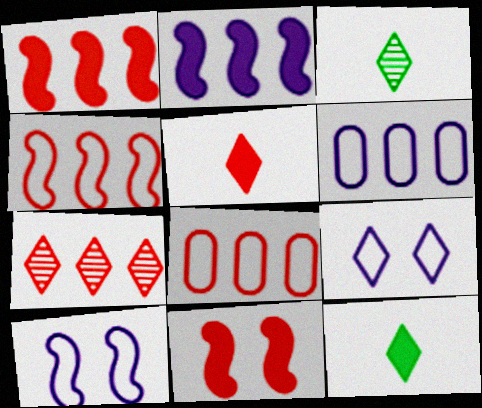[[1, 7, 8], 
[3, 6, 11], 
[7, 9, 12]]